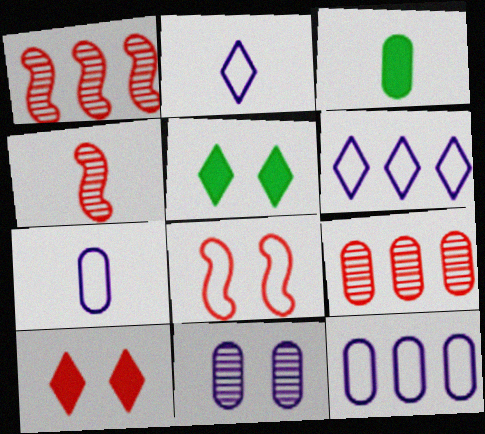[[1, 5, 7], 
[2, 3, 4], 
[4, 5, 12], 
[5, 8, 11]]